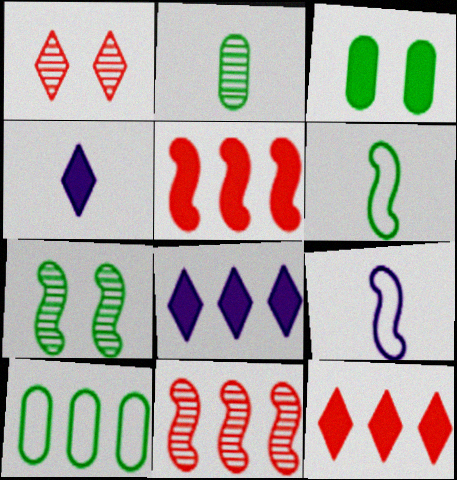[[2, 3, 10], 
[3, 4, 5], 
[5, 7, 9], 
[8, 10, 11]]